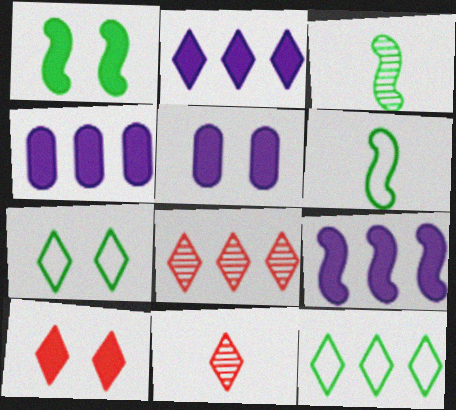[[1, 5, 10], 
[2, 4, 9], 
[2, 7, 11], 
[2, 8, 12], 
[5, 6, 8]]